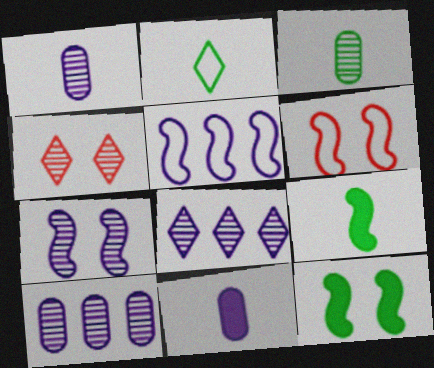[[1, 7, 8], 
[2, 3, 9], 
[6, 7, 12]]